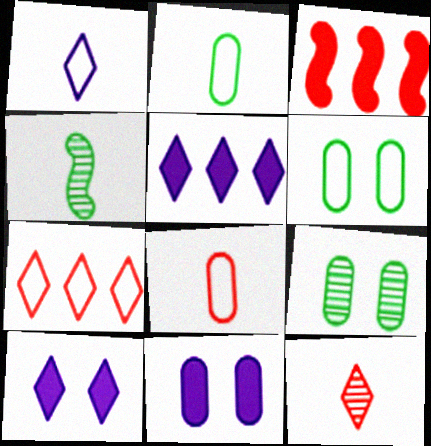[[1, 3, 9], 
[4, 7, 11]]